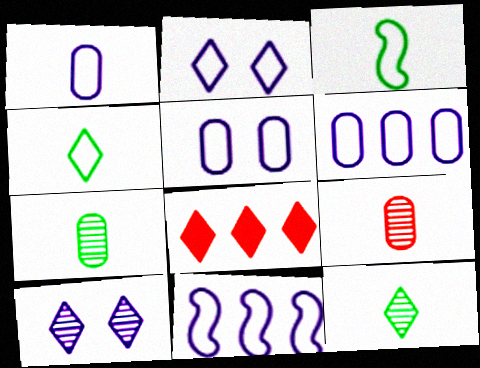[[1, 2, 11], 
[1, 5, 6], 
[2, 8, 12], 
[4, 8, 10]]